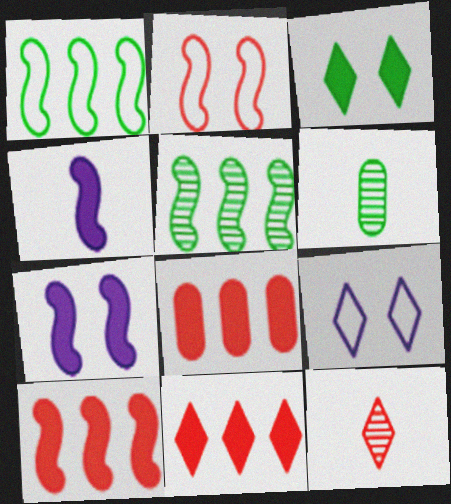[[1, 3, 6], 
[2, 4, 5], 
[2, 8, 12], 
[3, 4, 8], 
[6, 9, 10], 
[8, 10, 11]]